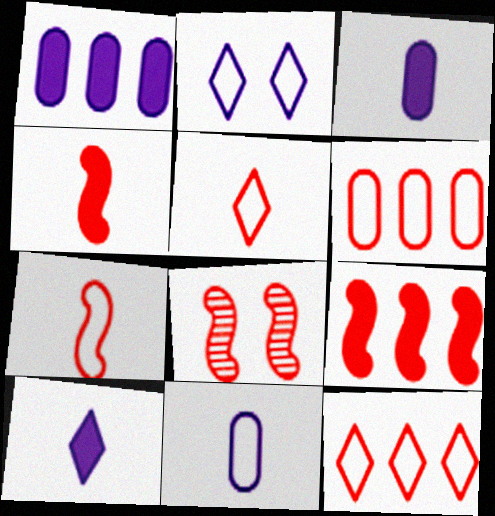[[7, 8, 9]]